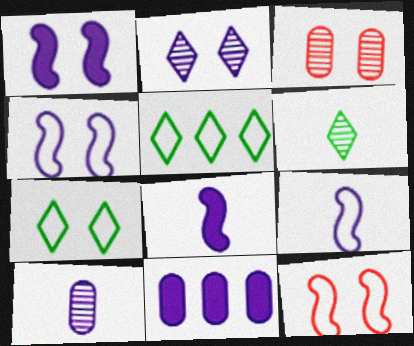[[1, 3, 7], 
[2, 9, 11], 
[3, 5, 8], 
[6, 11, 12]]